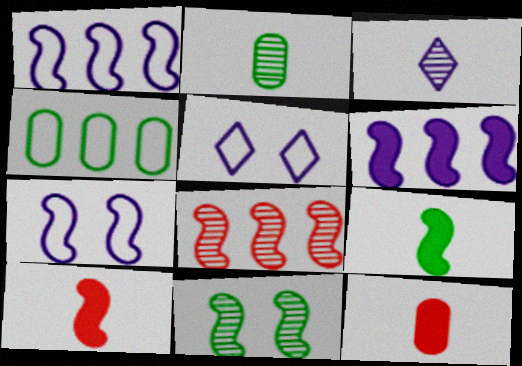[[1, 10, 11], 
[7, 8, 9]]